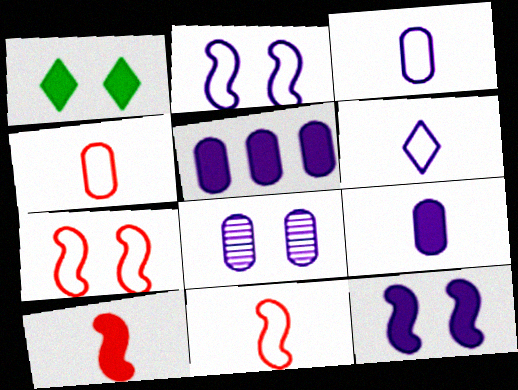[[1, 5, 10], 
[1, 7, 8], 
[3, 5, 8]]